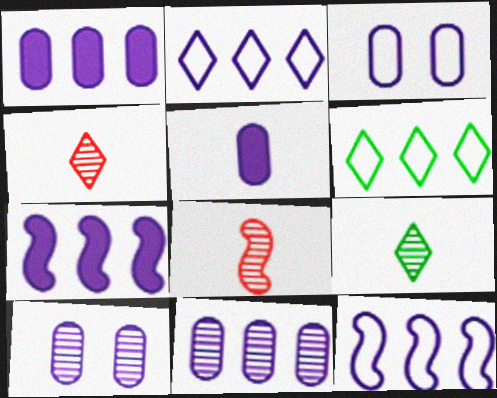[[2, 7, 11], 
[3, 5, 11]]